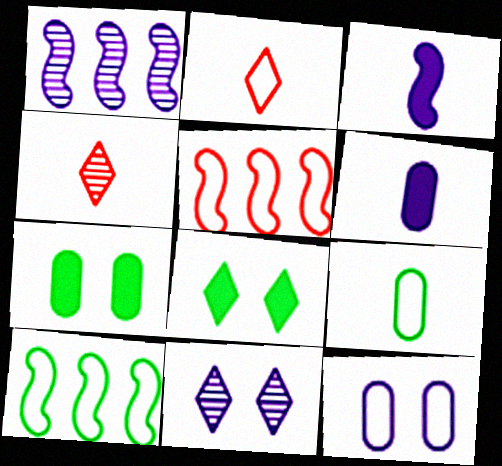[[1, 2, 7], 
[2, 10, 12], 
[3, 4, 9]]